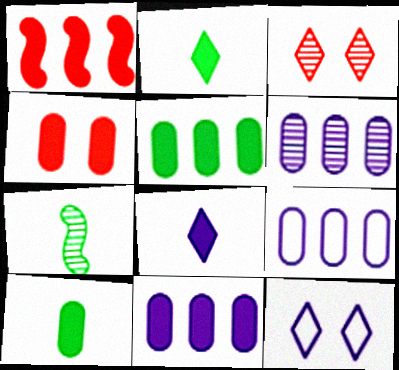[[3, 6, 7], 
[4, 10, 11], 
[6, 9, 11]]